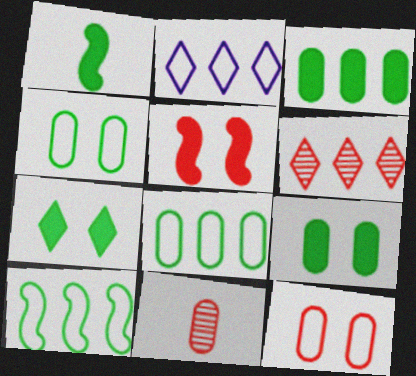[[1, 3, 7]]